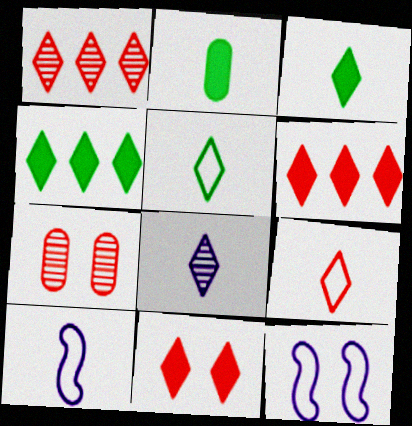[[1, 2, 12], 
[1, 9, 11], 
[3, 8, 9], 
[4, 7, 10]]